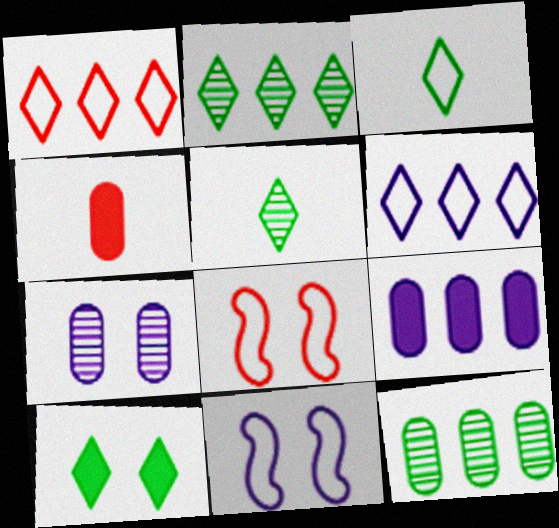[[2, 3, 10], 
[2, 4, 11], 
[5, 8, 9], 
[7, 8, 10]]